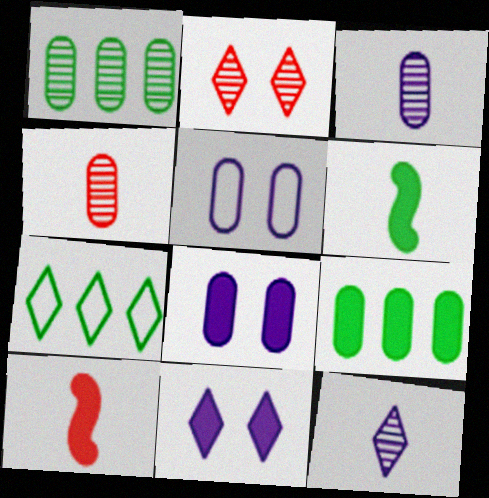[[4, 5, 9], 
[9, 10, 11]]